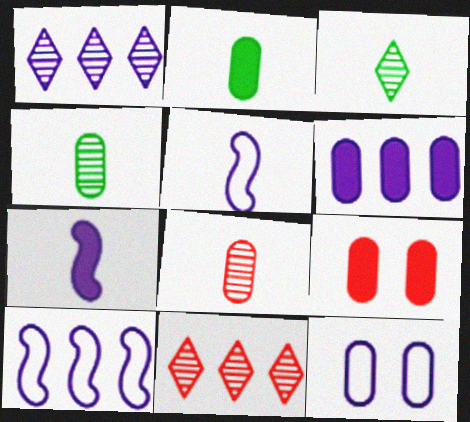[[1, 6, 10], 
[1, 7, 12], 
[2, 6, 9], 
[3, 9, 10]]